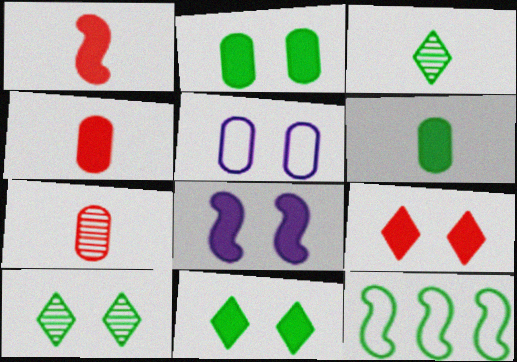[[2, 3, 12], 
[2, 8, 9], 
[6, 10, 12]]